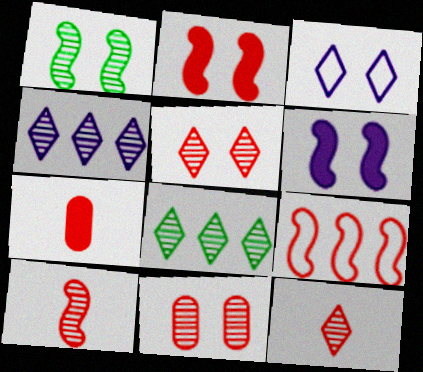[[2, 9, 10], 
[5, 7, 9]]